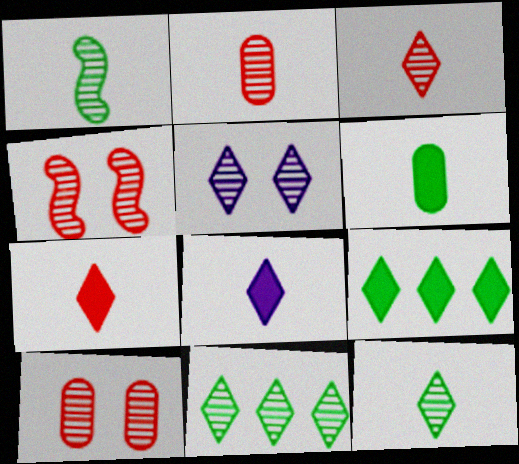[[3, 5, 11]]